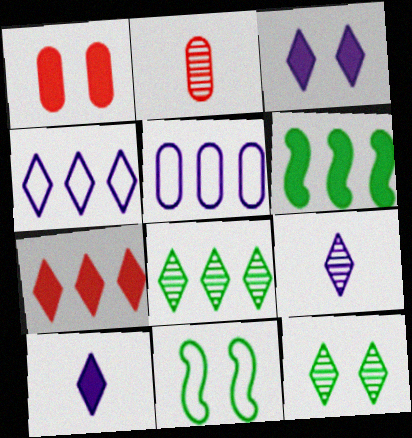[[1, 6, 10], 
[3, 4, 9], 
[4, 7, 8]]